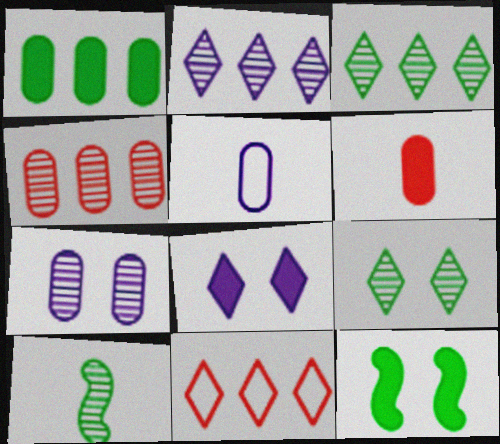[]